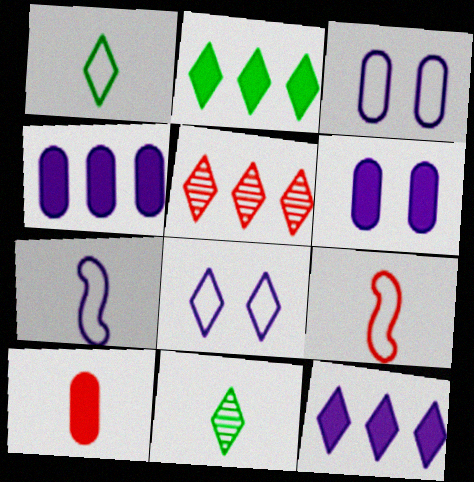[[7, 10, 11]]